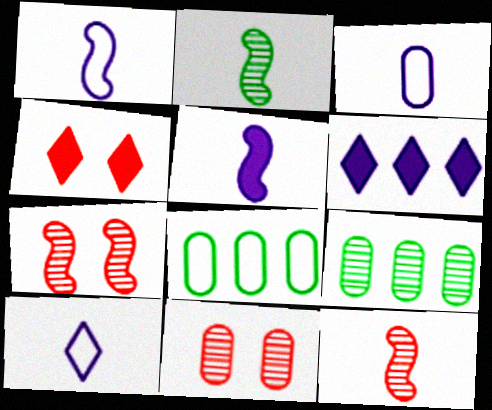[[1, 3, 10], 
[1, 4, 9]]